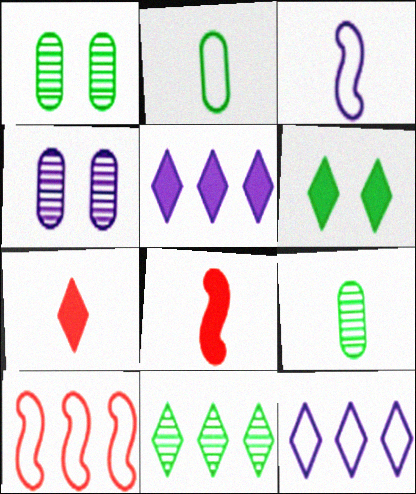[[1, 8, 12], 
[3, 4, 5], 
[3, 7, 9], 
[5, 6, 7]]